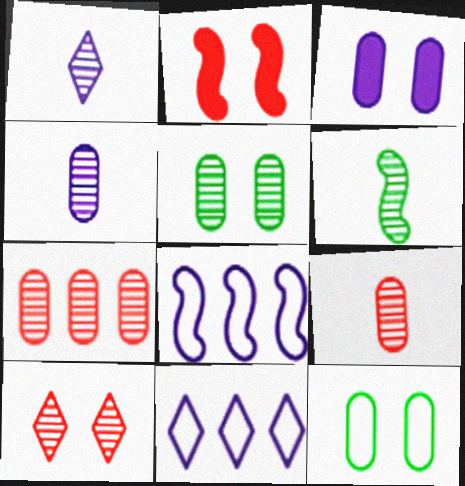[[1, 3, 8], 
[1, 6, 9], 
[2, 6, 8], 
[4, 5, 7]]